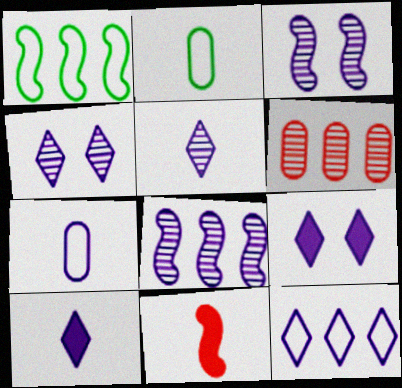[[1, 3, 11], 
[2, 5, 11], 
[4, 10, 12], 
[5, 9, 12], 
[7, 8, 9]]